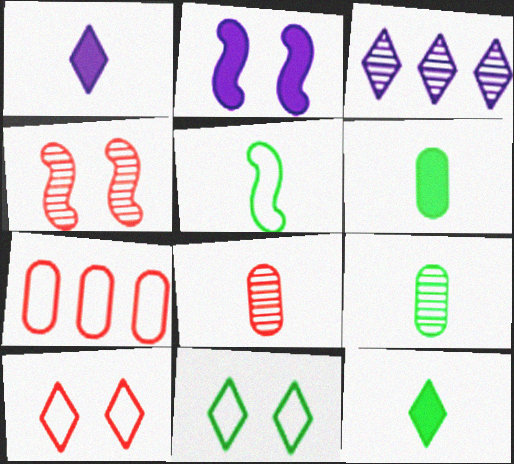[[1, 5, 8], 
[3, 4, 9], 
[3, 10, 12], 
[5, 9, 12]]